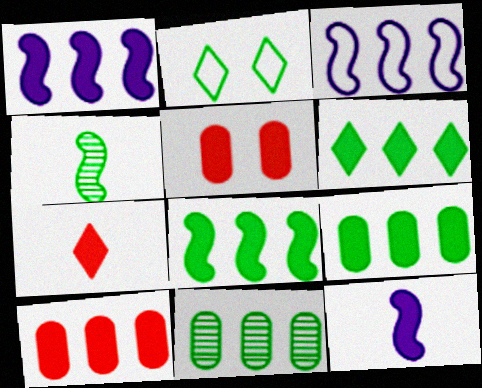[[1, 6, 10], 
[2, 4, 9], 
[5, 6, 12], 
[6, 8, 9]]